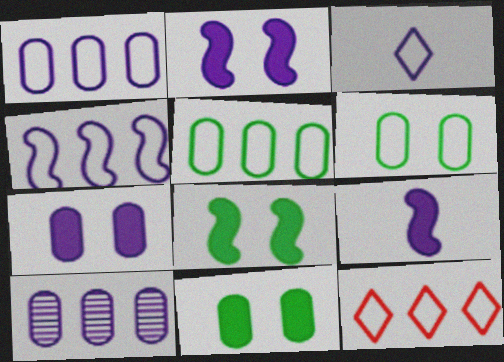[[2, 3, 10], 
[4, 5, 12]]